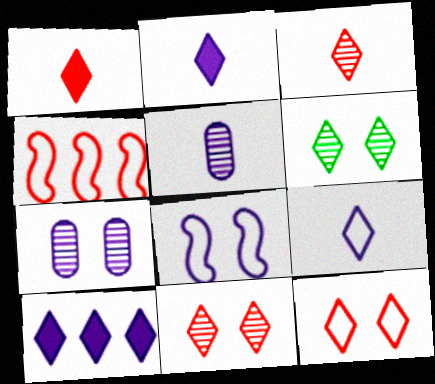[[5, 8, 10]]